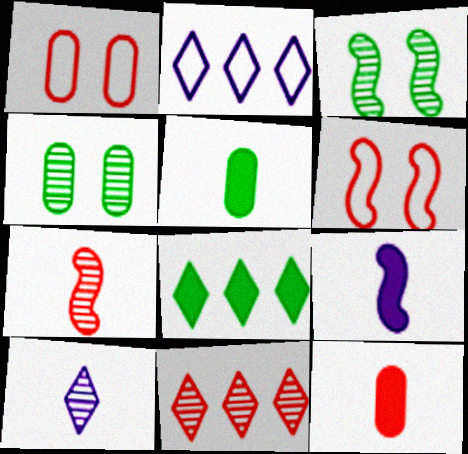[[2, 3, 12], 
[2, 8, 11], 
[6, 11, 12]]